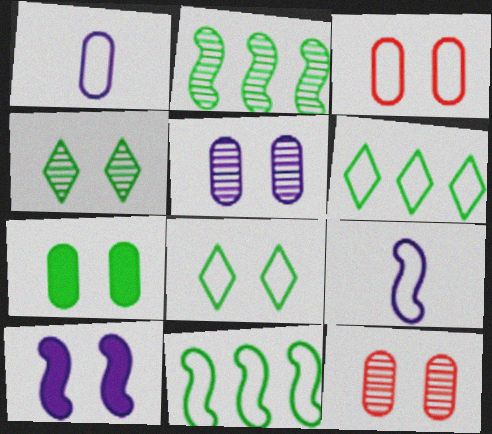[[3, 4, 10], 
[3, 5, 7], 
[3, 6, 9], 
[8, 10, 12]]